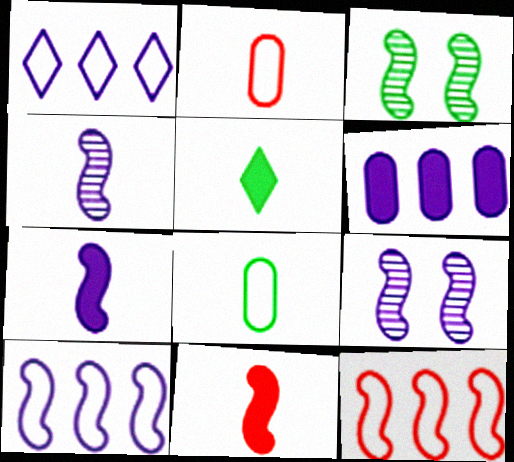[[2, 4, 5], 
[3, 7, 12], 
[3, 10, 11], 
[7, 9, 10]]